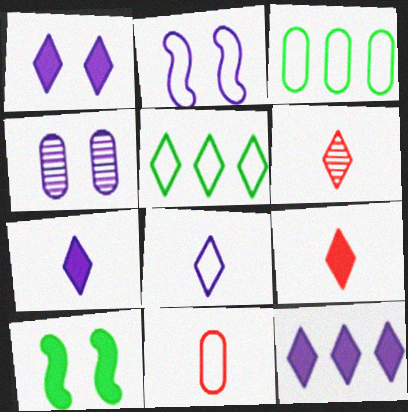[[1, 2, 4], 
[1, 5, 6], 
[1, 7, 12], 
[2, 5, 11]]